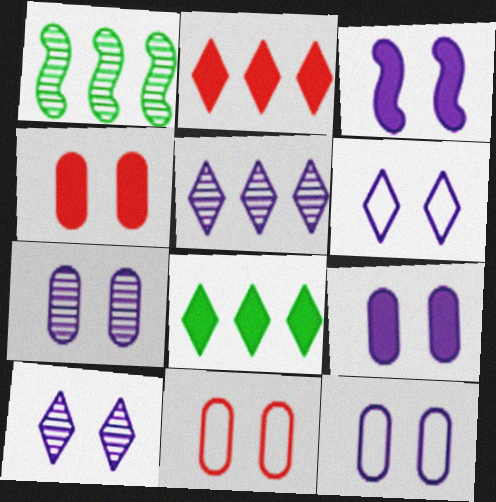[[3, 6, 7], 
[3, 10, 12], 
[7, 9, 12]]